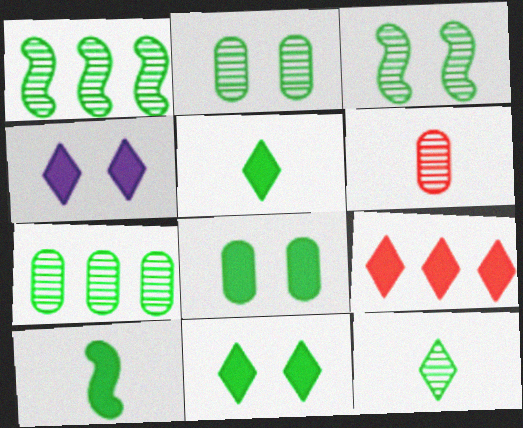[[1, 2, 12], 
[3, 7, 12], 
[4, 5, 9]]